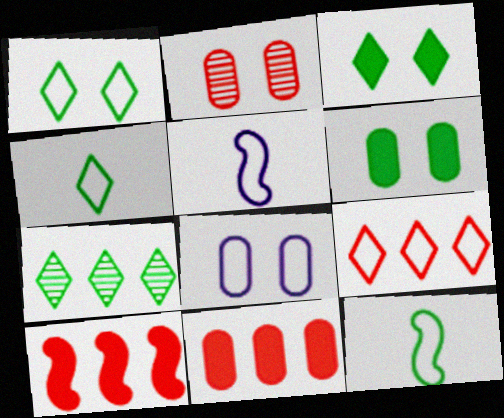[[2, 6, 8], 
[3, 4, 7], 
[6, 7, 12], 
[8, 9, 12]]